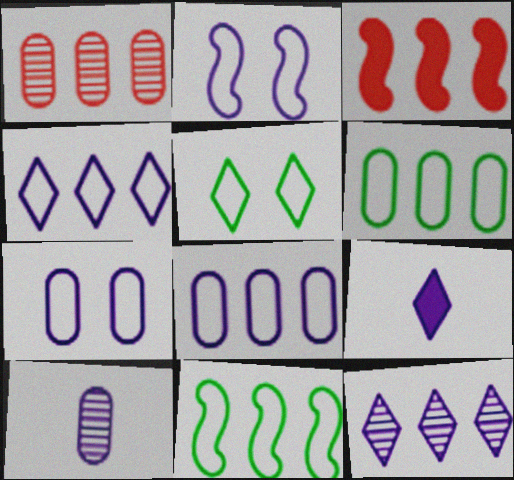[[3, 5, 10], 
[3, 6, 12]]